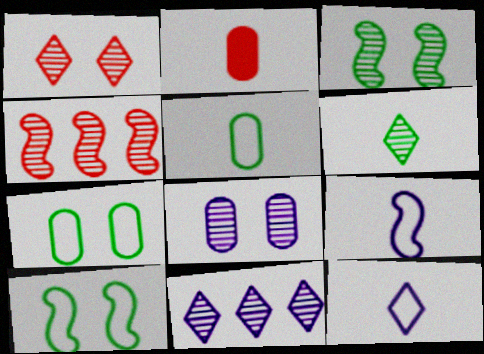[[1, 3, 8], 
[1, 6, 11], 
[2, 6, 9], 
[2, 10, 11], 
[4, 6, 8]]